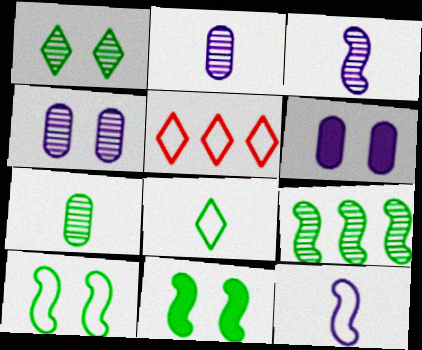[[1, 7, 9], 
[2, 5, 11]]